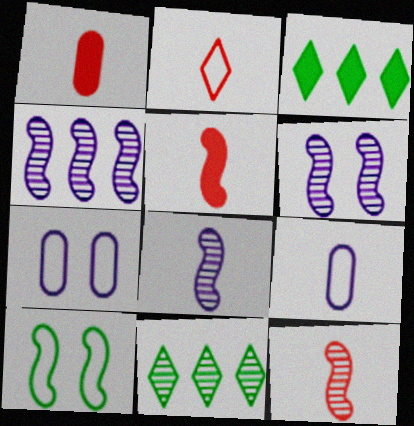[[1, 2, 12], 
[3, 7, 12], 
[4, 5, 10], 
[4, 6, 8], 
[5, 7, 11]]